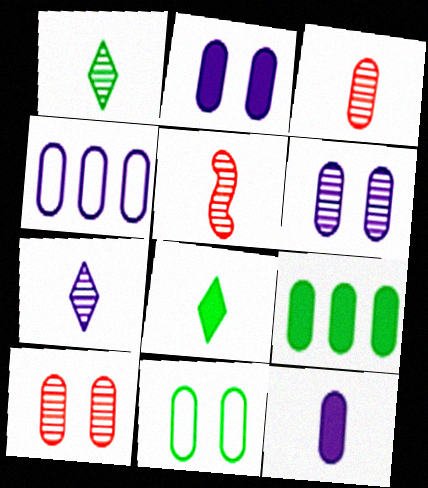[[2, 10, 11], 
[4, 6, 12]]